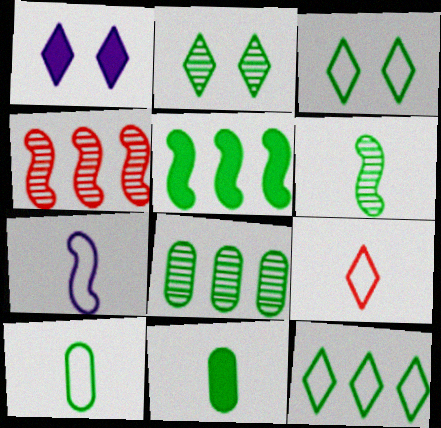[[1, 4, 10], 
[2, 5, 10], 
[2, 6, 8], 
[5, 8, 12], 
[7, 9, 10]]